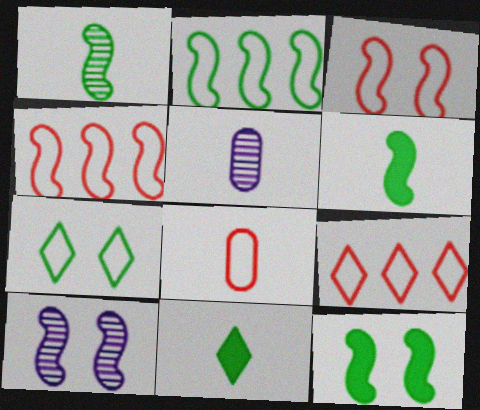[[1, 2, 12], 
[3, 8, 9], 
[3, 10, 12], 
[4, 6, 10], 
[5, 9, 12]]